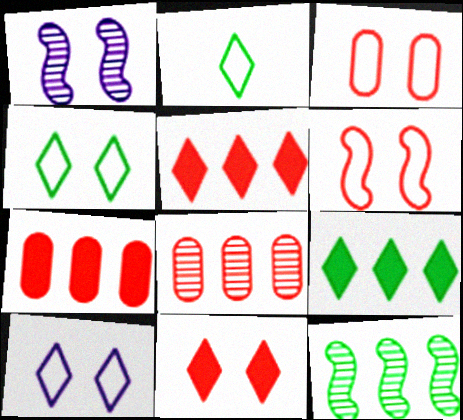[[1, 2, 7]]